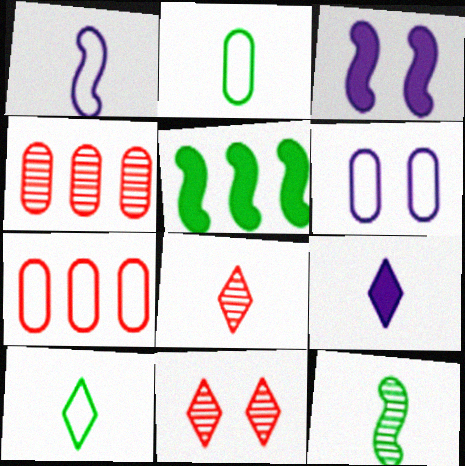[[2, 6, 7], 
[3, 4, 10], 
[5, 6, 8], 
[8, 9, 10]]